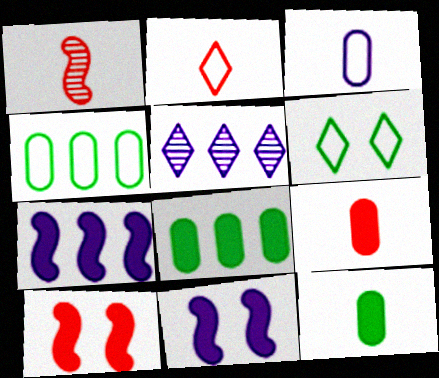[[1, 2, 9], 
[3, 5, 11]]